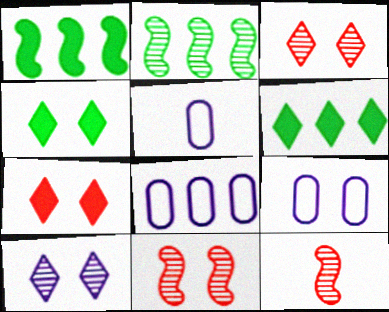[[1, 3, 5], 
[2, 5, 7], 
[4, 8, 12], 
[4, 9, 11], 
[5, 6, 11], 
[5, 8, 9], 
[6, 9, 12]]